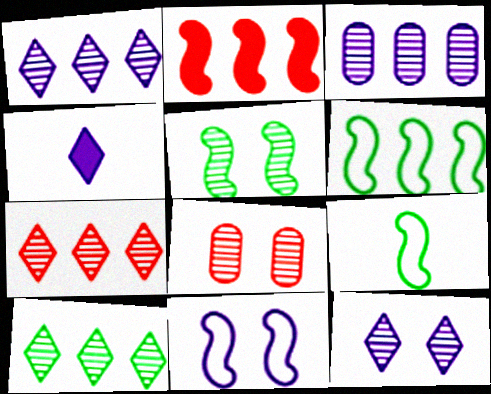[[1, 7, 10], 
[3, 4, 11], 
[4, 6, 8], 
[5, 8, 12]]